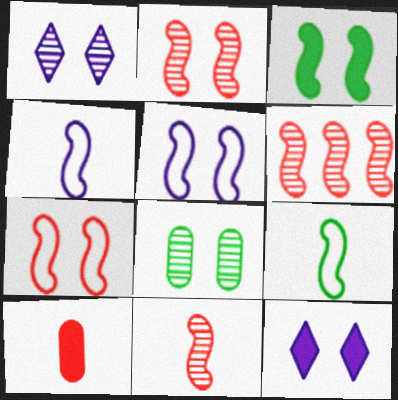[[1, 2, 8], 
[2, 3, 5], 
[2, 6, 11], 
[3, 4, 6], 
[7, 8, 12]]